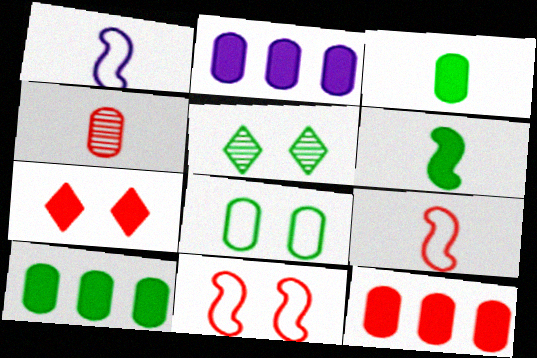[[1, 5, 12], 
[2, 4, 8], 
[2, 5, 9], 
[2, 6, 7], 
[2, 10, 12]]